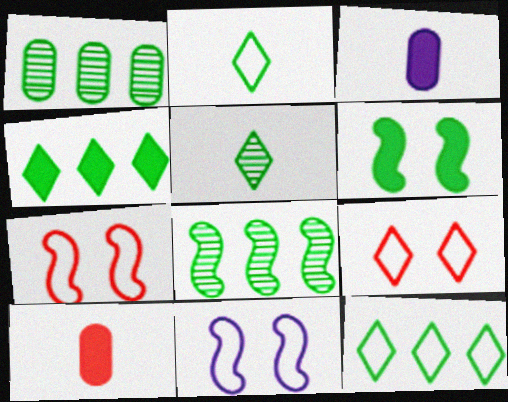[[1, 2, 6], 
[3, 8, 9]]